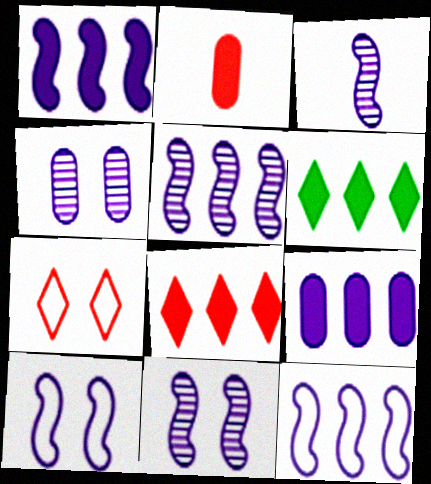[[1, 3, 10], 
[1, 5, 12], 
[3, 5, 11]]